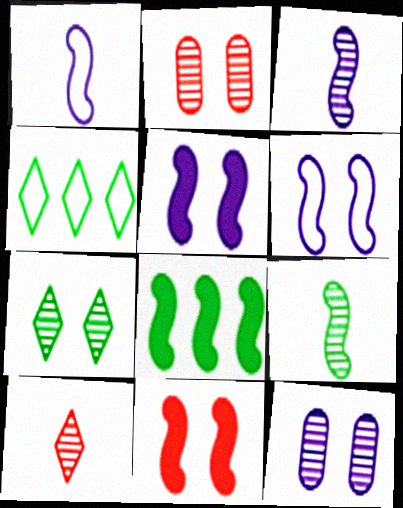[]